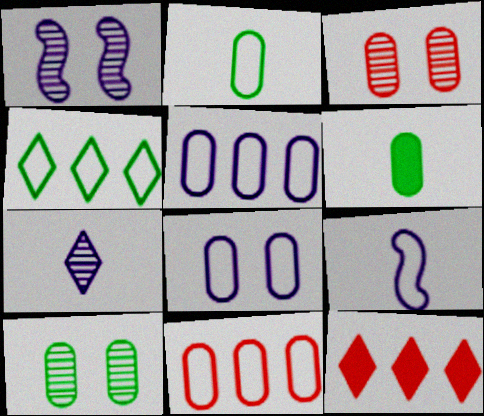[[1, 2, 12], 
[2, 8, 11], 
[3, 5, 6], 
[9, 10, 12]]